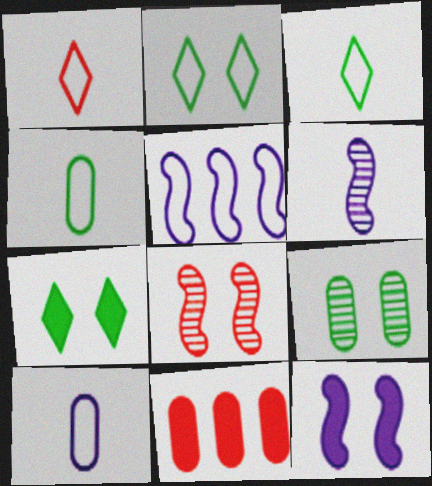[[1, 8, 11], 
[2, 6, 11], 
[5, 6, 12], 
[9, 10, 11]]